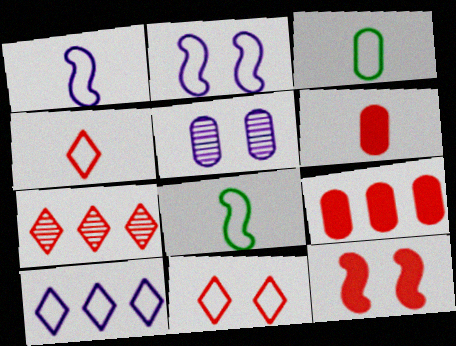[[1, 3, 4], 
[3, 5, 9]]